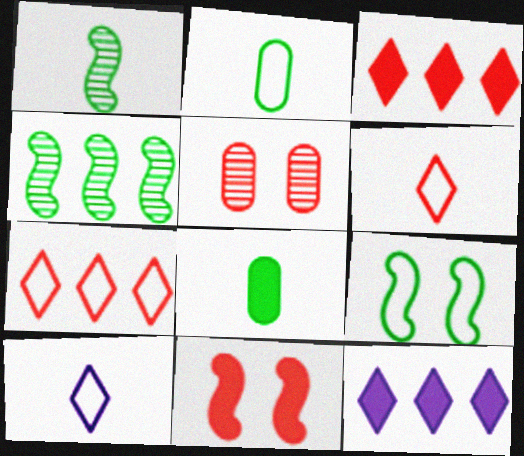[[8, 11, 12]]